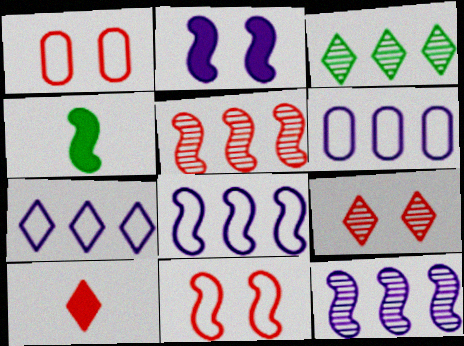[[1, 5, 10], 
[4, 6, 9], 
[4, 11, 12], 
[6, 7, 8]]